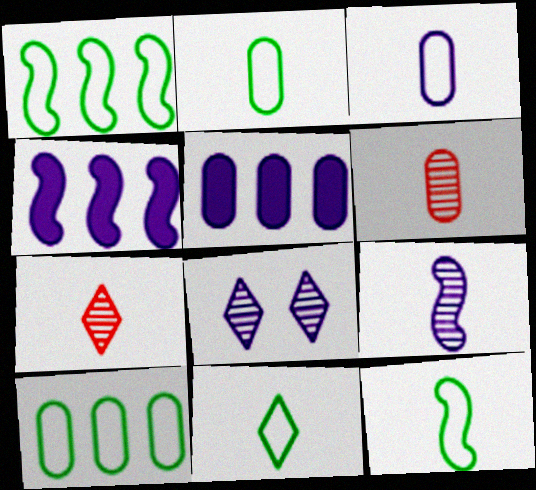[[2, 11, 12], 
[3, 4, 8]]